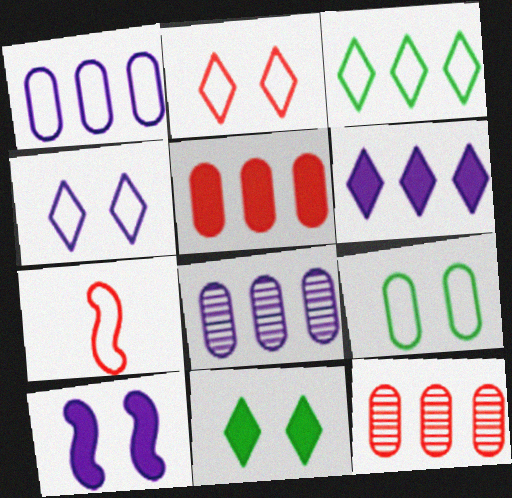[[7, 8, 11]]